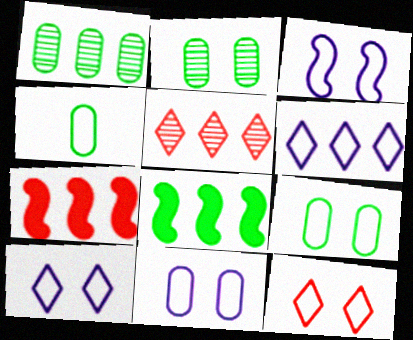[[1, 6, 7], 
[3, 9, 12], 
[3, 10, 11]]